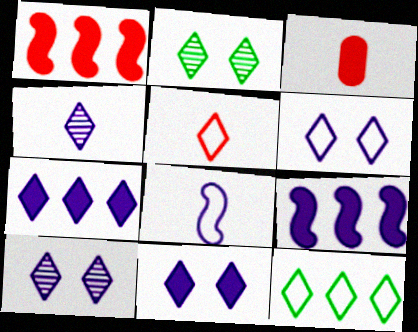[[2, 5, 7], 
[4, 6, 7], 
[5, 6, 12], 
[6, 10, 11]]